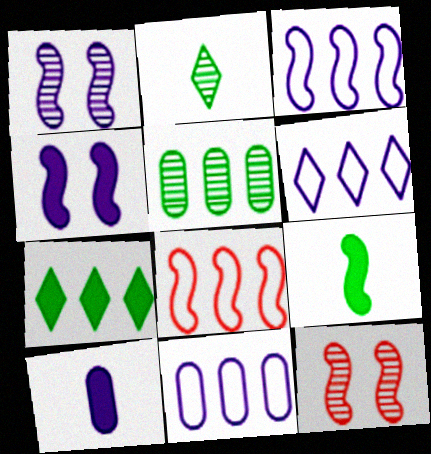[[1, 6, 10], 
[1, 8, 9], 
[3, 6, 11], 
[3, 9, 12]]